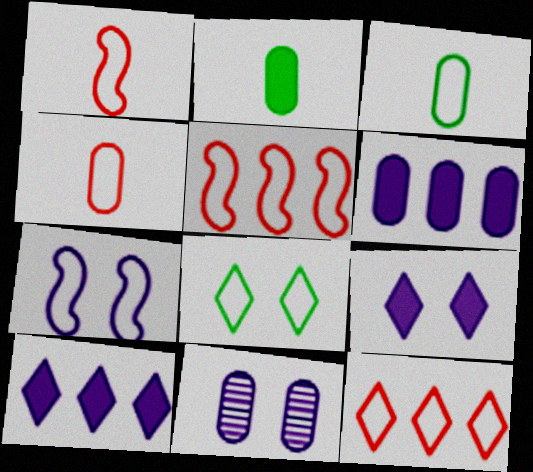[[3, 7, 12], 
[7, 9, 11]]